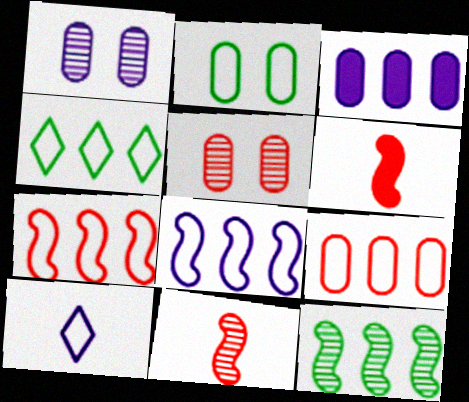[[1, 4, 6], 
[2, 7, 10], 
[4, 8, 9]]